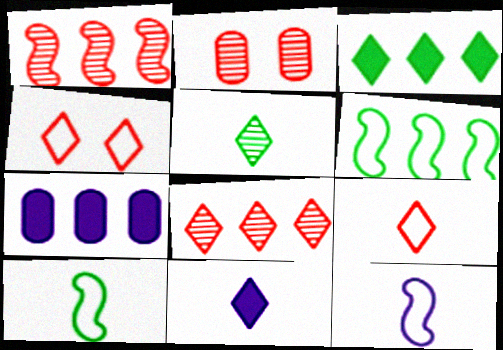[[2, 3, 12], 
[2, 6, 11], 
[5, 9, 11], 
[6, 7, 8]]